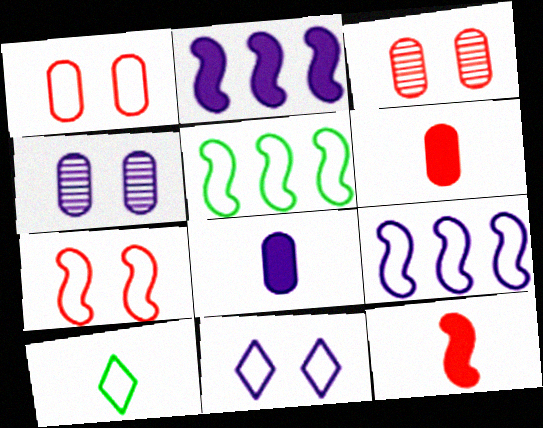[[1, 9, 10], 
[2, 3, 10]]